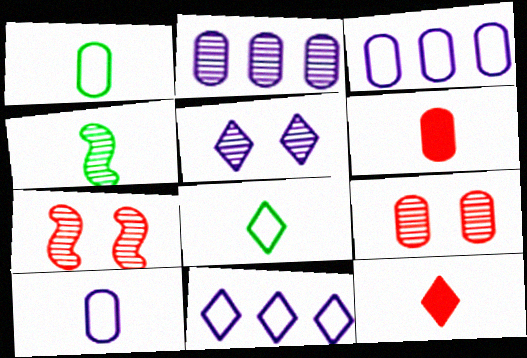[[4, 10, 12]]